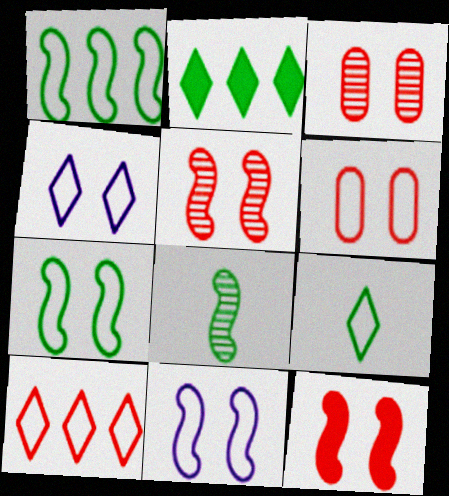[[4, 6, 7], 
[4, 9, 10]]